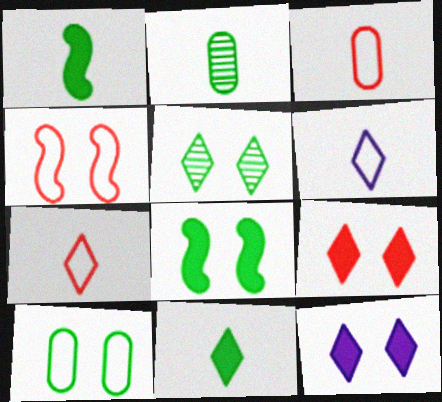[[5, 8, 10]]